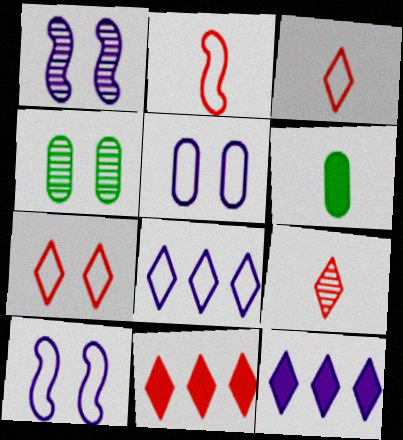[[2, 4, 12], 
[7, 9, 11]]